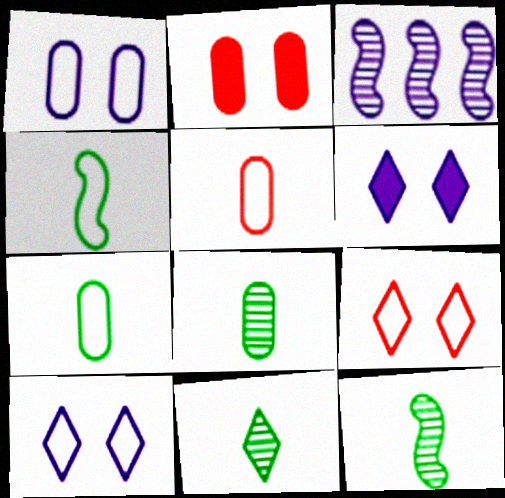[[8, 11, 12]]